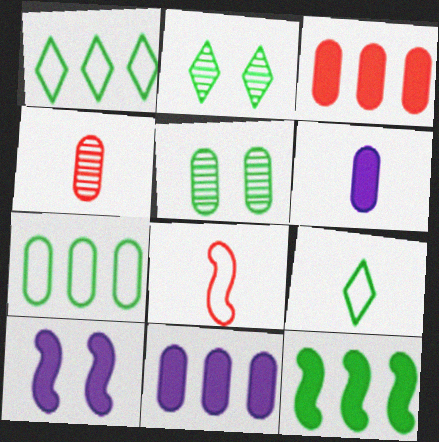[[1, 4, 10], 
[2, 8, 11], 
[5, 9, 12]]